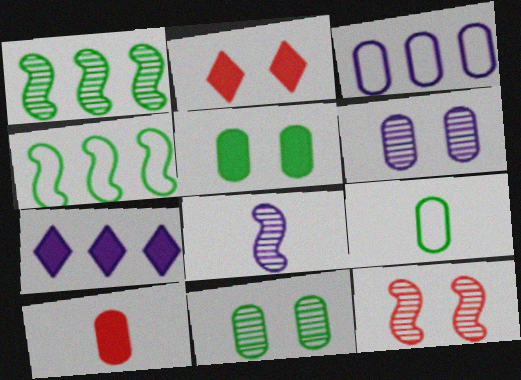[[1, 8, 12], 
[3, 10, 11], 
[7, 9, 12]]